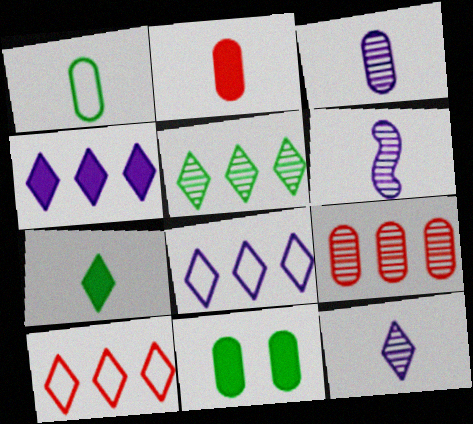[[1, 2, 3], 
[3, 6, 12], 
[4, 5, 10], 
[6, 10, 11]]